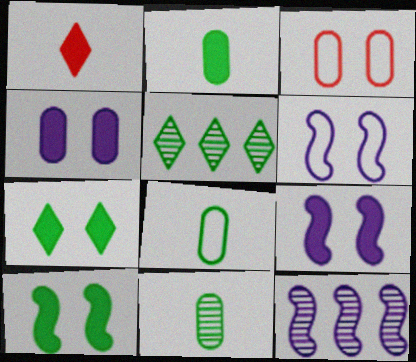[[2, 8, 11], 
[5, 8, 10]]